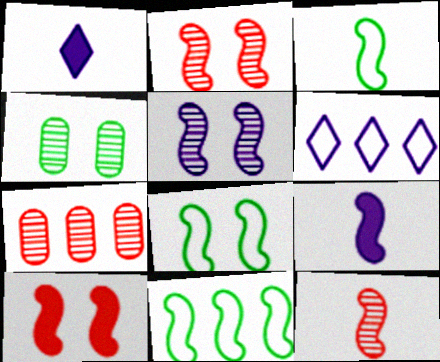[[1, 7, 8], 
[2, 9, 11], 
[3, 8, 11], 
[3, 9, 12], 
[5, 8, 10]]